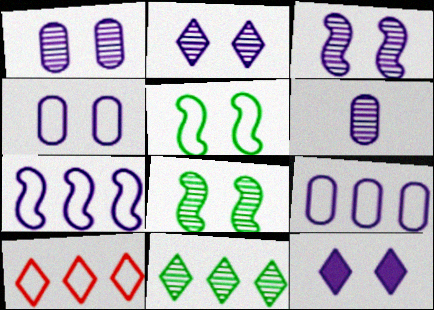[[1, 2, 3], 
[3, 4, 12], 
[6, 7, 12]]